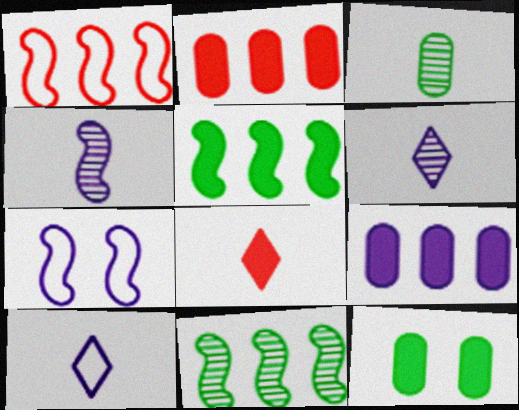[[1, 6, 12], 
[6, 7, 9]]